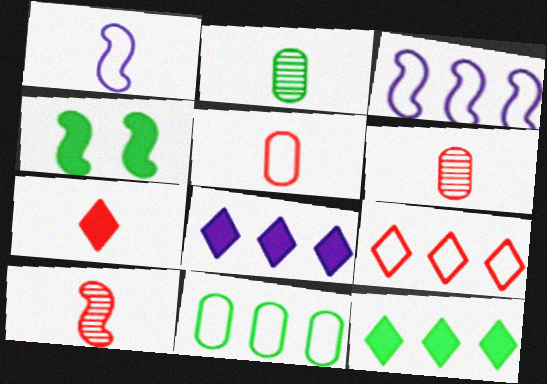[[1, 2, 7], 
[3, 4, 10], 
[3, 9, 11], 
[5, 7, 10]]